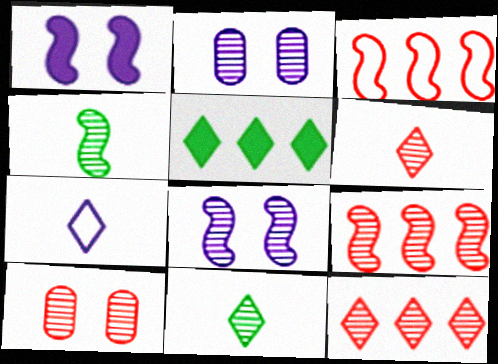[[1, 3, 4], 
[2, 4, 12], 
[2, 9, 11], 
[4, 8, 9], 
[6, 9, 10]]